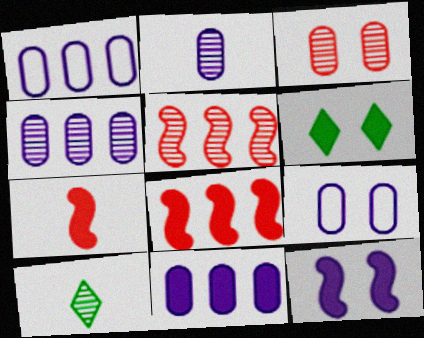[[1, 4, 11], 
[2, 9, 11], 
[6, 7, 11], 
[8, 9, 10]]